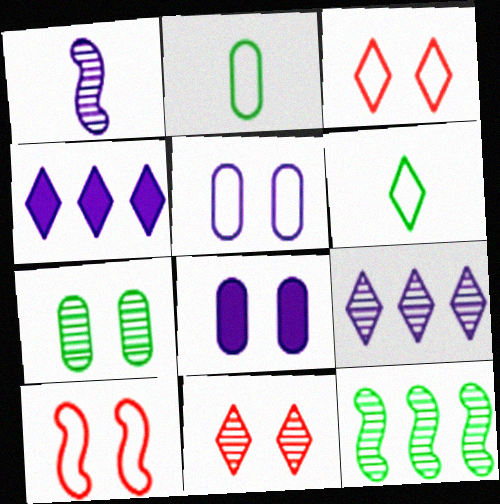[[1, 4, 5], 
[4, 6, 11]]